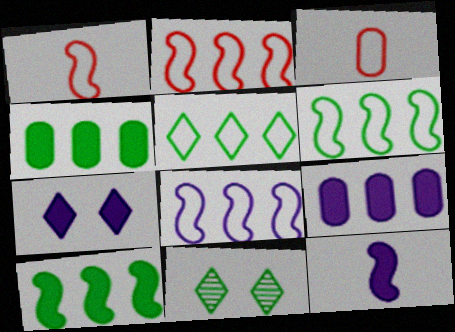[[1, 9, 11], 
[2, 6, 8], 
[7, 9, 12]]